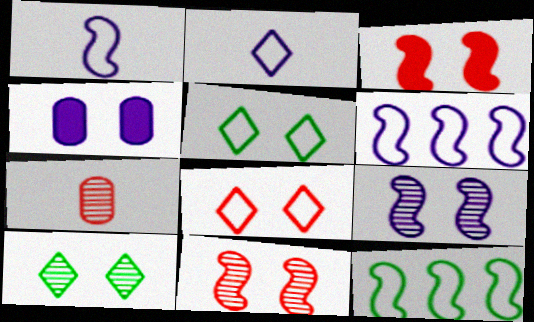[[4, 5, 11]]